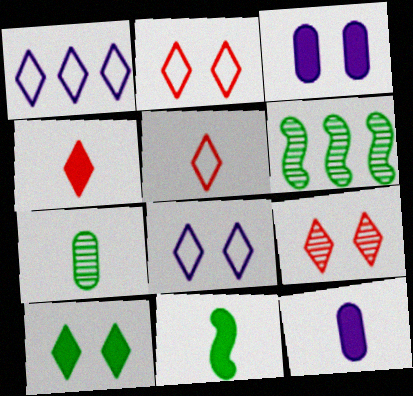[[2, 6, 12], 
[3, 5, 6], 
[4, 11, 12], 
[8, 9, 10]]